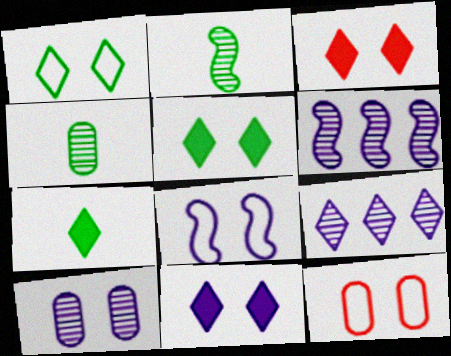[[1, 8, 12], 
[3, 5, 11], 
[6, 7, 12], 
[8, 10, 11]]